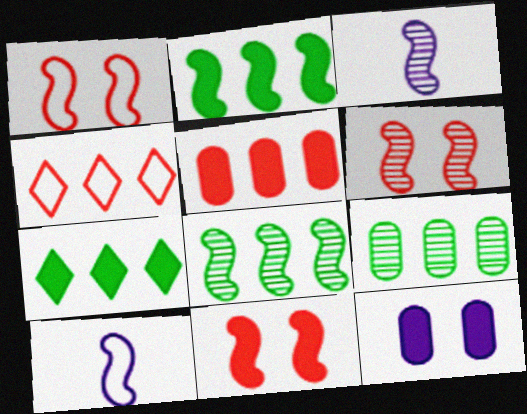[[1, 2, 3], 
[1, 6, 11], 
[2, 6, 10], 
[3, 6, 8], 
[8, 10, 11]]